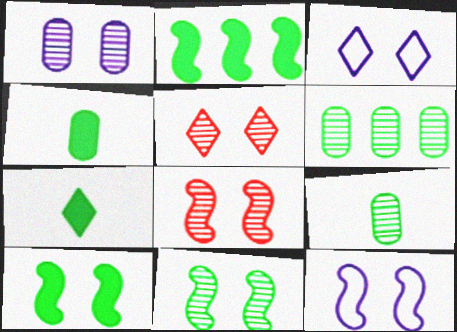[[1, 5, 11], 
[8, 10, 12]]